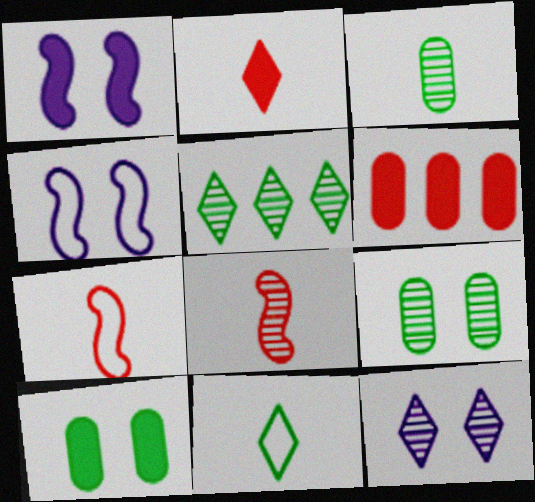[]